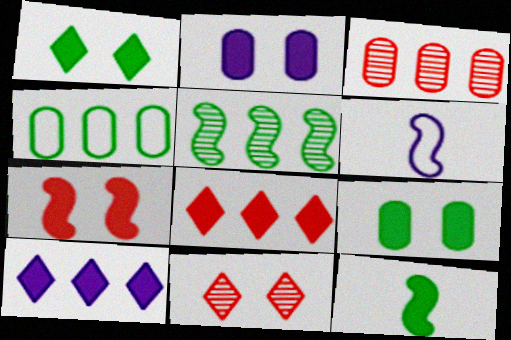[[1, 2, 7], 
[1, 3, 6], 
[2, 8, 12], 
[5, 6, 7]]